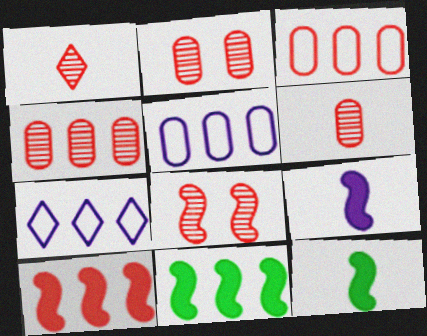[[1, 4, 8], 
[2, 4, 6], 
[2, 7, 12], 
[4, 7, 11]]